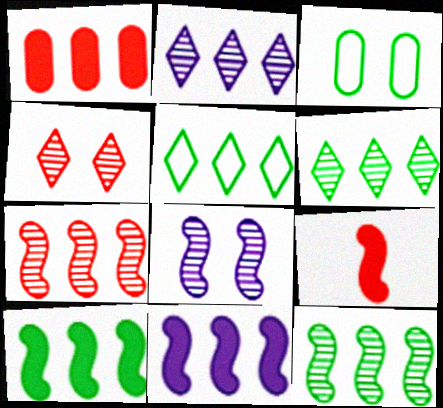[[2, 3, 9]]